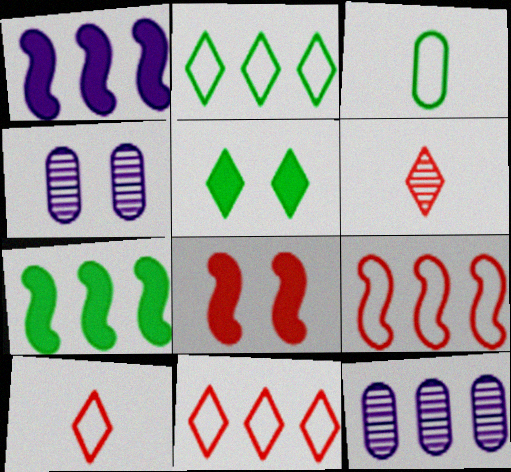[[4, 7, 10], 
[7, 11, 12]]